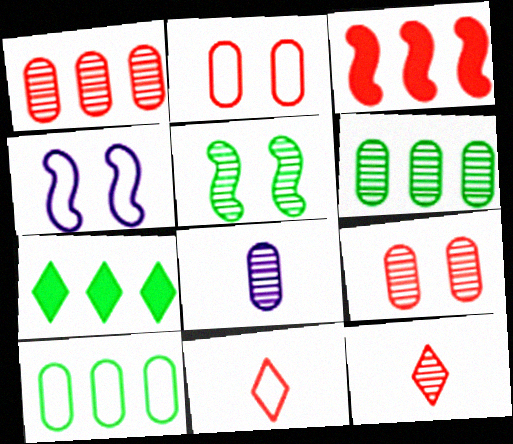[[2, 3, 12], 
[3, 9, 11], 
[4, 10, 11], 
[6, 8, 9]]